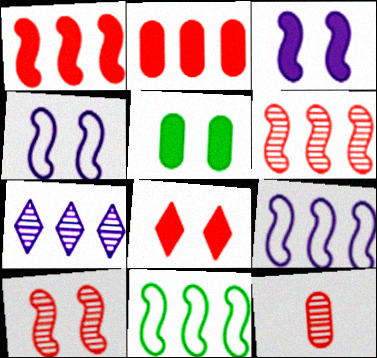[[2, 7, 11], 
[3, 5, 8]]